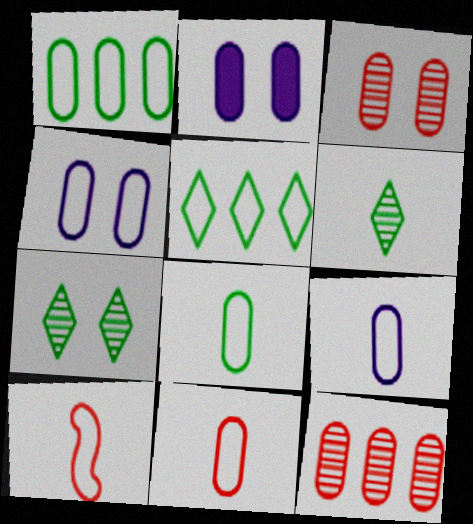[[1, 4, 11], 
[2, 8, 12], 
[4, 5, 10], 
[8, 9, 11]]